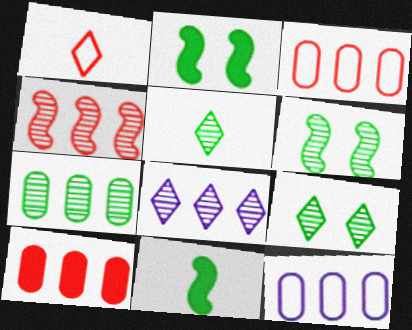[[4, 7, 8], 
[5, 6, 7], 
[7, 10, 12]]